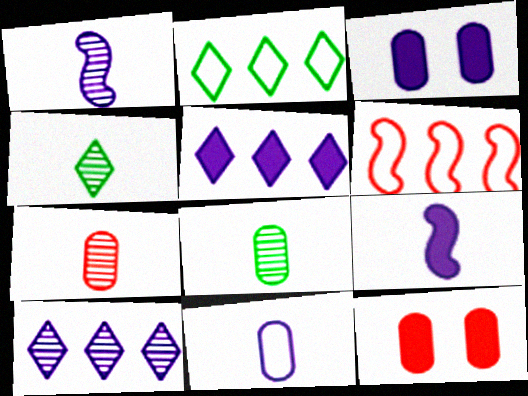[[1, 2, 12], 
[1, 4, 7], 
[3, 4, 6], 
[3, 5, 9]]